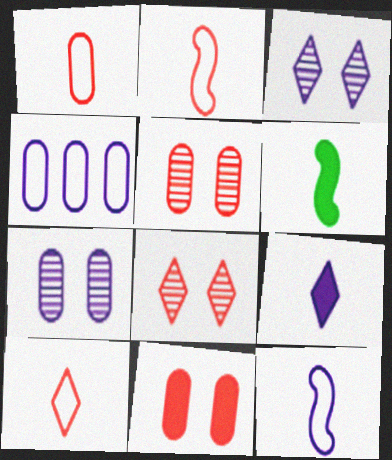[[1, 2, 10], 
[4, 6, 8]]